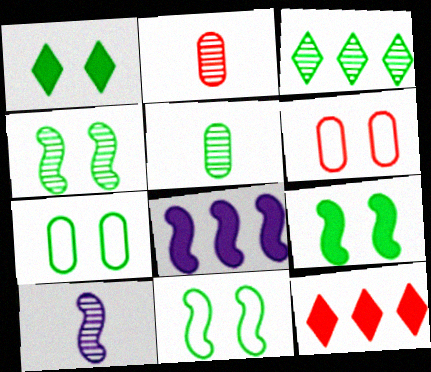[[1, 4, 7], 
[3, 4, 5], 
[4, 9, 11], 
[7, 10, 12]]